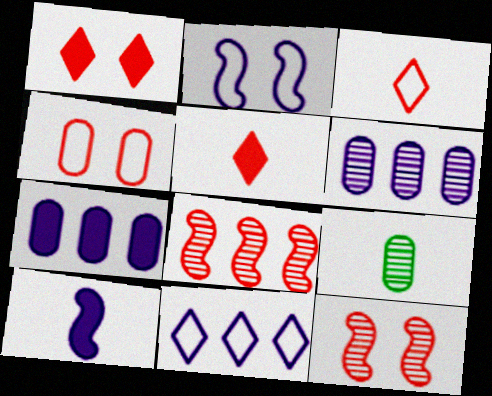[[1, 4, 12], 
[3, 9, 10], 
[4, 5, 8], 
[4, 7, 9]]